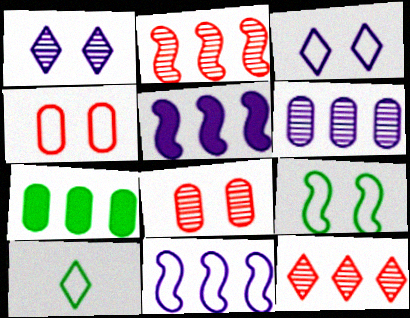[[3, 4, 9], 
[4, 10, 11], 
[5, 8, 10], 
[7, 11, 12]]